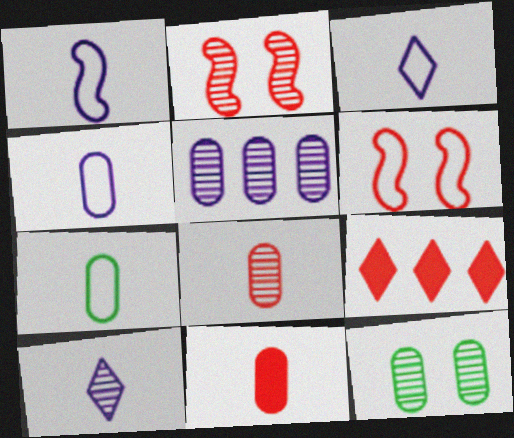[[1, 3, 4], 
[1, 9, 12], 
[5, 8, 12], 
[6, 8, 9]]